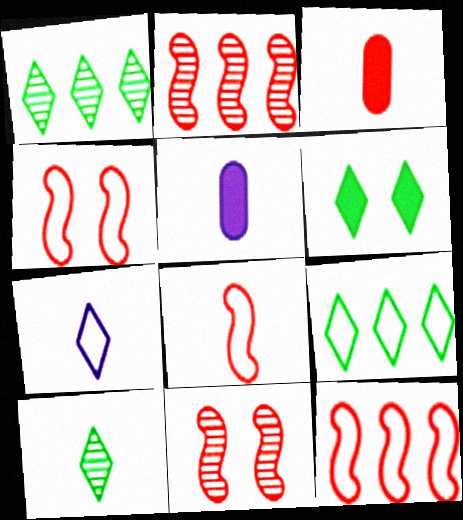[[1, 4, 5], 
[4, 8, 12], 
[5, 8, 10], 
[5, 9, 11], 
[6, 9, 10]]